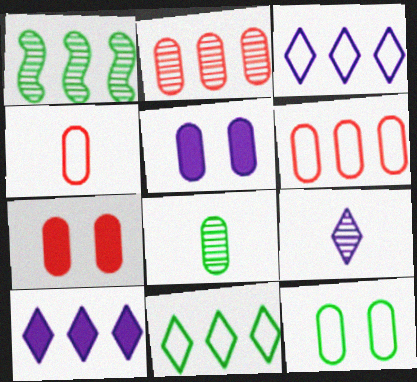[[1, 6, 10], 
[2, 4, 7], 
[5, 6, 8]]